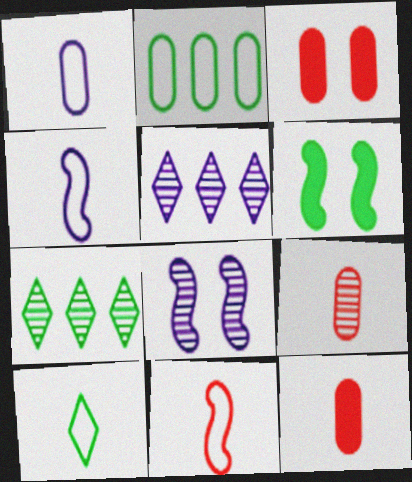[[1, 10, 11], 
[3, 4, 7], 
[7, 8, 9]]